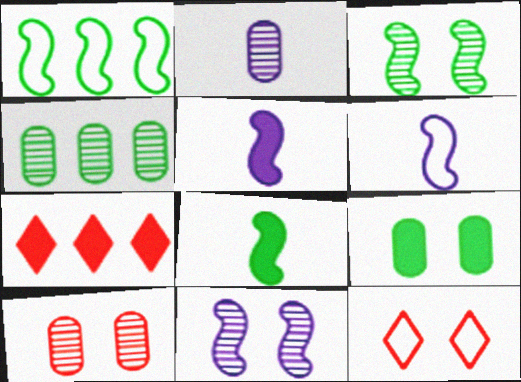[[1, 3, 8], 
[2, 4, 10], 
[4, 5, 12], 
[5, 7, 9], 
[9, 11, 12]]